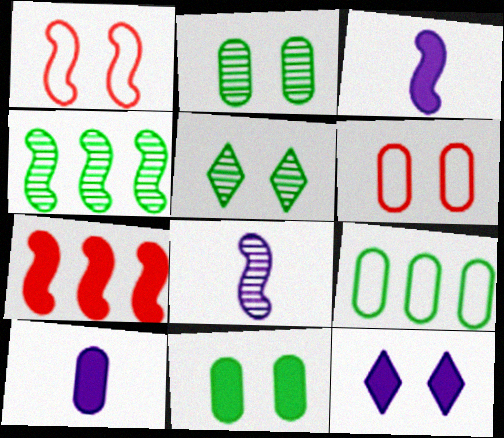[[1, 2, 12], 
[1, 3, 4]]